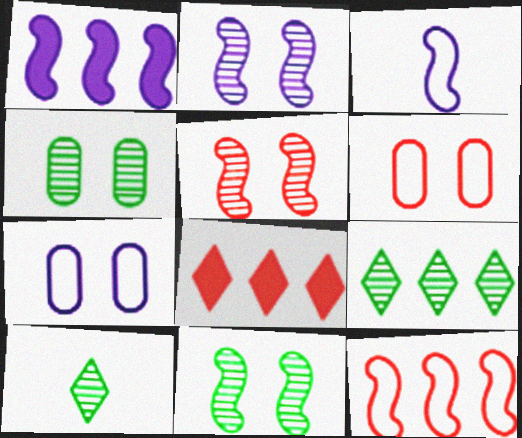[[1, 2, 3], 
[1, 6, 10], 
[2, 5, 11], 
[3, 4, 8]]